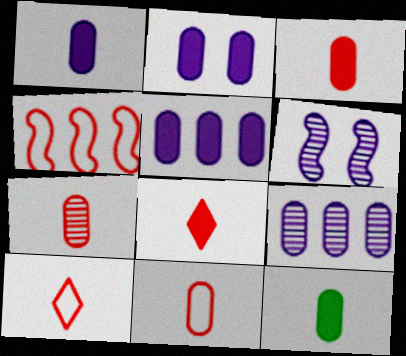[[1, 2, 5], 
[1, 3, 12], 
[3, 7, 11]]